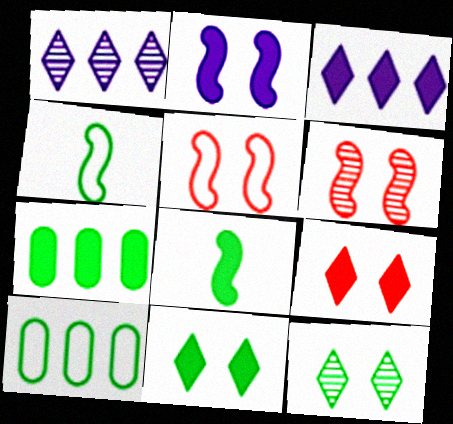[[4, 7, 12], 
[7, 8, 11], 
[8, 10, 12]]